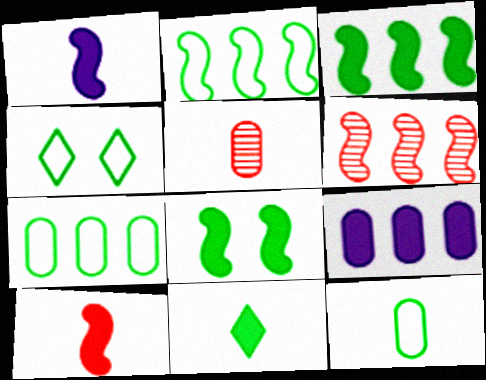[[2, 4, 12]]